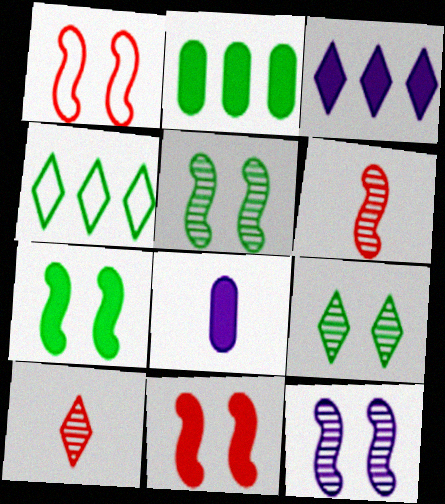[[1, 7, 12]]